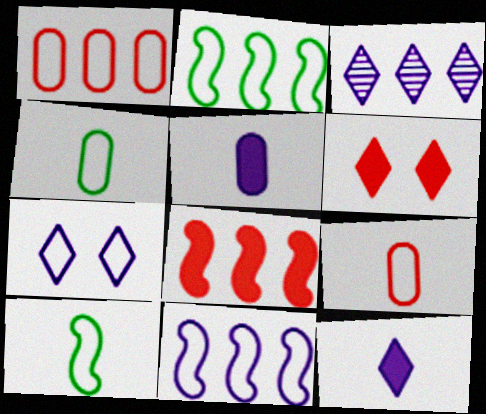[[1, 7, 10], 
[2, 7, 9], 
[3, 7, 12]]